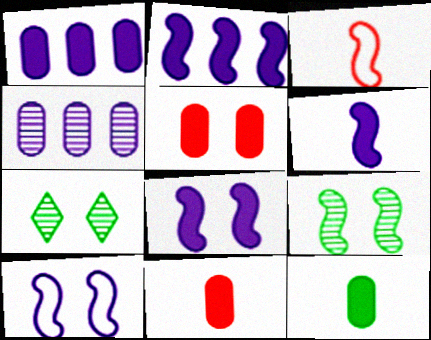[[1, 3, 7], 
[1, 5, 12], 
[2, 3, 9], 
[2, 6, 8], 
[5, 7, 10]]